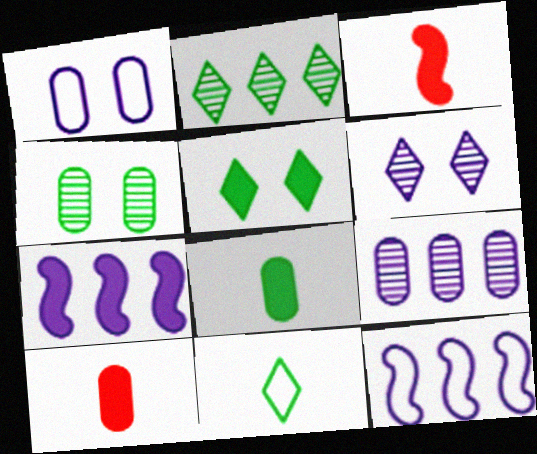[[1, 2, 3], 
[2, 5, 11], 
[5, 7, 10]]